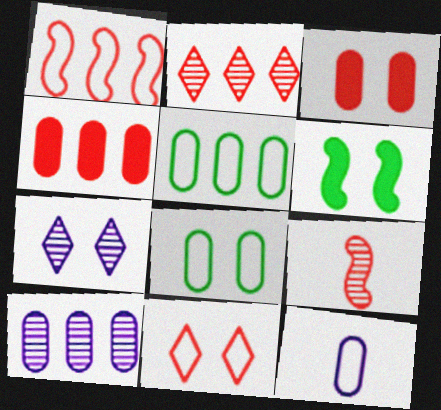[[1, 2, 4], 
[2, 6, 12], 
[4, 5, 10], 
[4, 9, 11]]